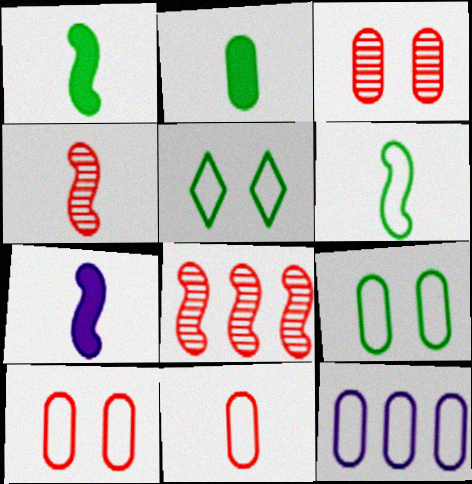[[2, 3, 12], 
[4, 6, 7], 
[9, 11, 12]]